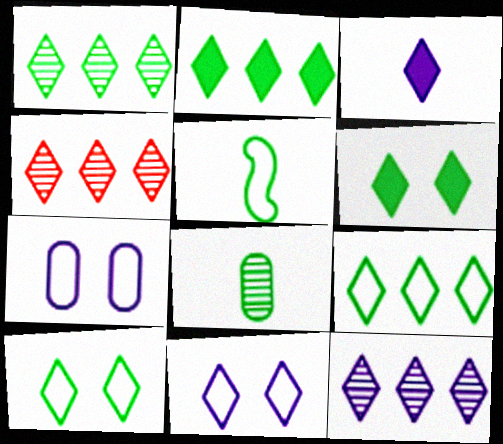[[1, 2, 9], 
[1, 4, 12], 
[3, 4, 10], 
[3, 11, 12]]